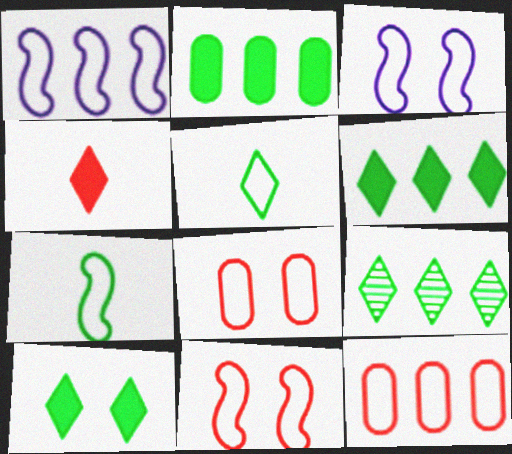[[1, 5, 8], 
[1, 7, 11], 
[3, 5, 12], 
[5, 9, 10]]